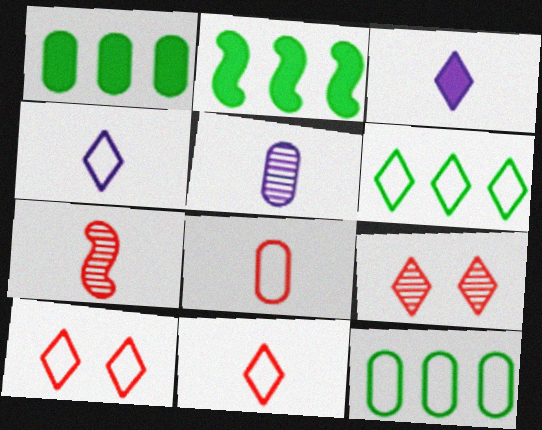[[2, 5, 10], 
[3, 6, 9], 
[4, 6, 10]]